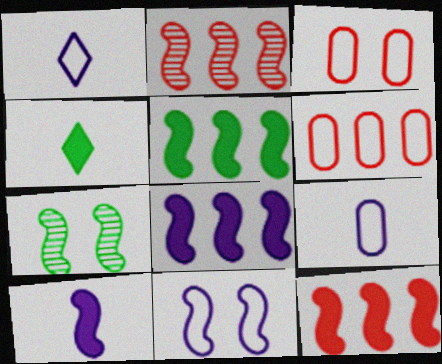[[5, 8, 12]]